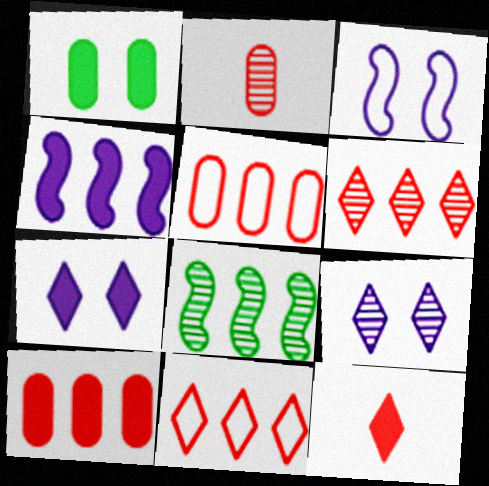[[1, 4, 12], 
[2, 8, 9]]